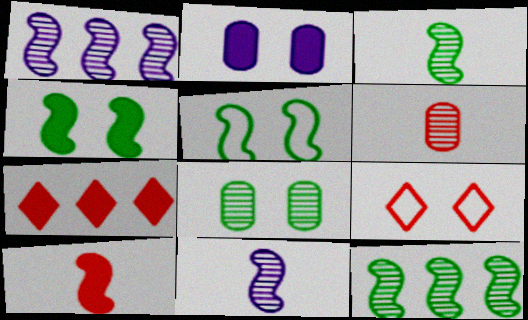[[1, 5, 10]]